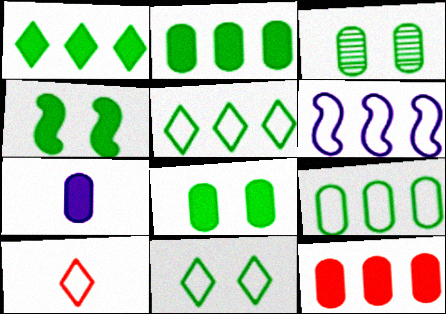[[3, 4, 11], 
[7, 8, 12]]